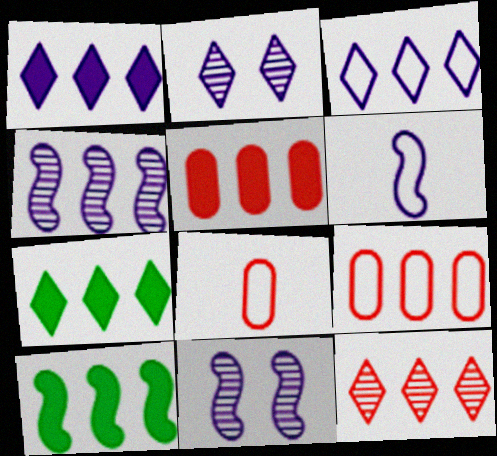[[1, 5, 10], 
[2, 8, 10], 
[3, 7, 12], 
[4, 7, 9], 
[7, 8, 11]]